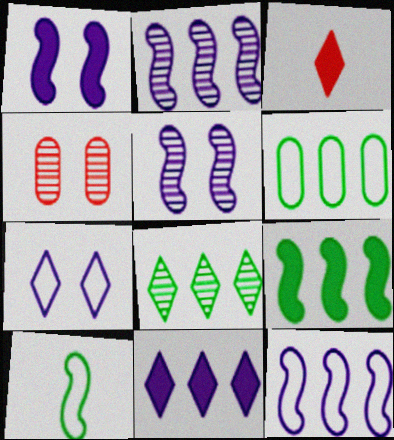[[3, 5, 6], 
[3, 7, 8], 
[4, 10, 11], 
[6, 8, 9]]